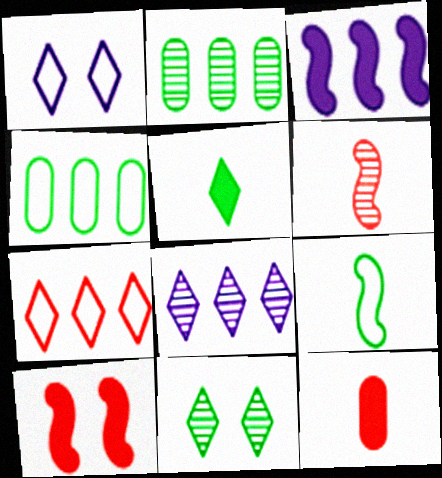[[2, 3, 7]]